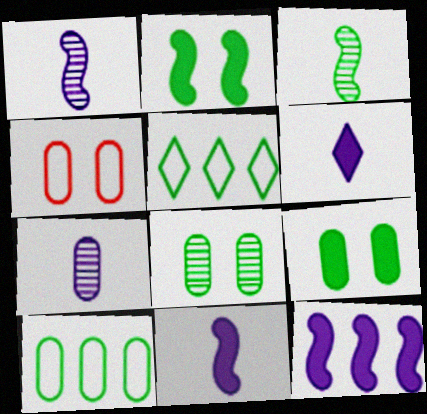[[3, 5, 9]]